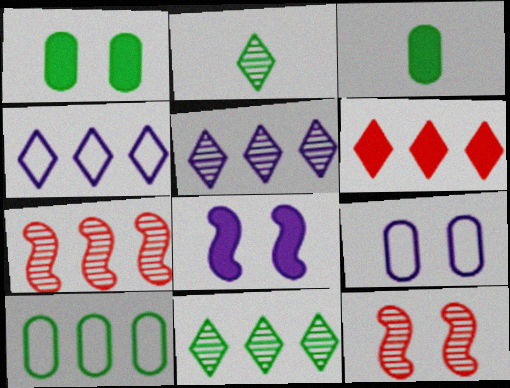[[3, 4, 12], 
[3, 6, 8], 
[4, 6, 11]]